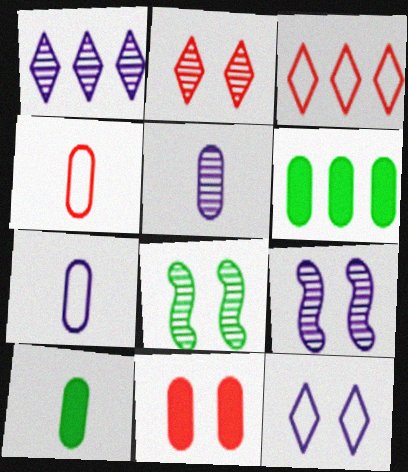[[1, 5, 9], 
[3, 9, 10], 
[4, 5, 10], 
[8, 11, 12]]